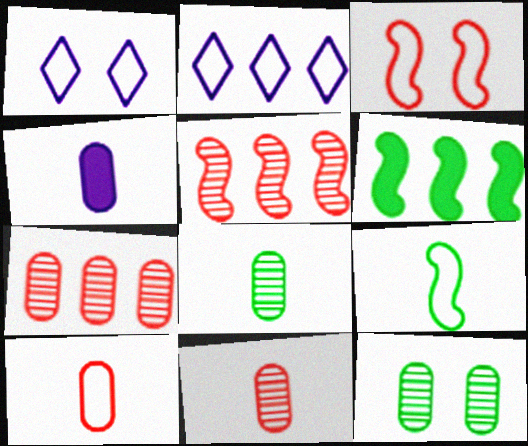[[1, 6, 11], 
[2, 6, 7], 
[4, 8, 10]]